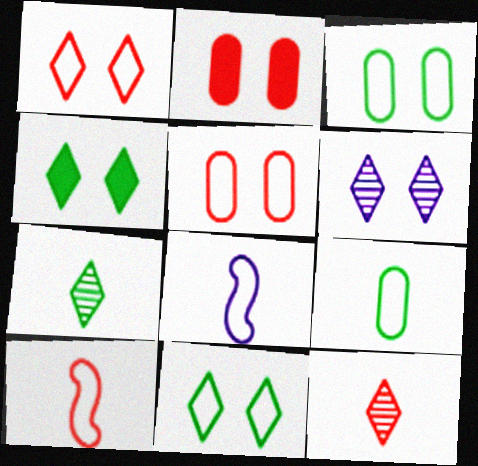[[1, 4, 6]]